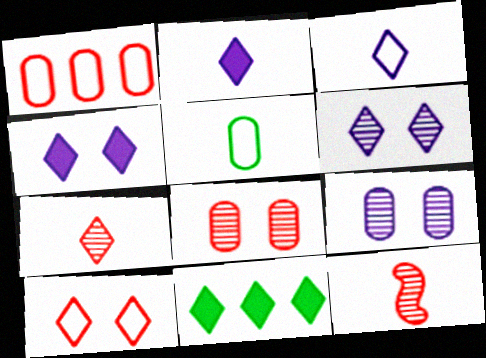[[2, 5, 12]]